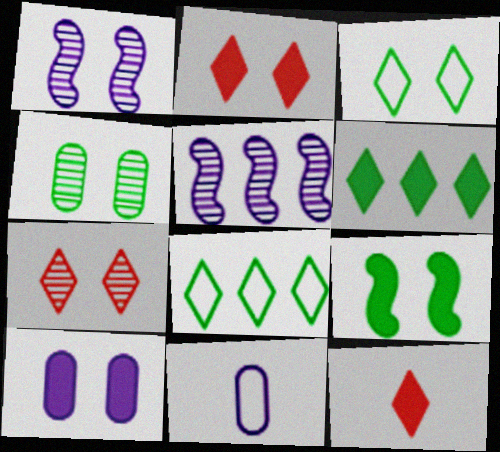[[1, 4, 7], 
[2, 9, 10], 
[3, 4, 9]]